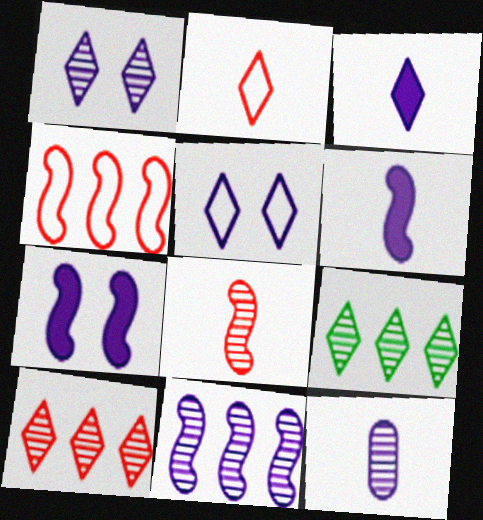[[1, 11, 12]]